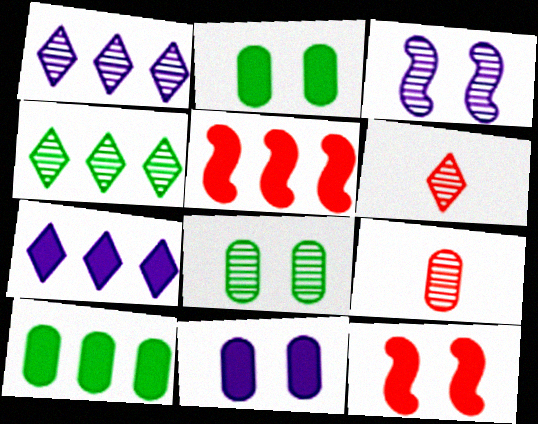[[3, 4, 9], 
[5, 7, 10]]